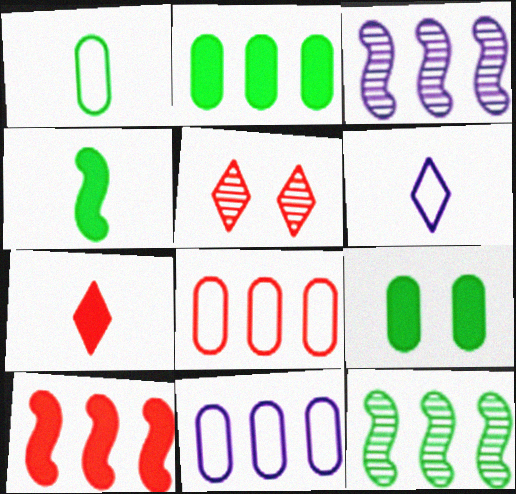[[4, 5, 11]]